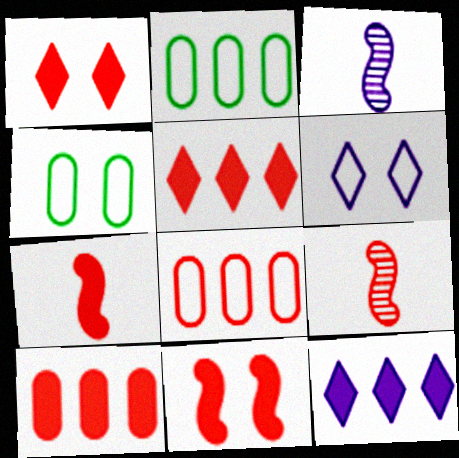[[1, 2, 3], 
[1, 7, 10], 
[1, 8, 9], 
[3, 4, 5], 
[4, 9, 12]]